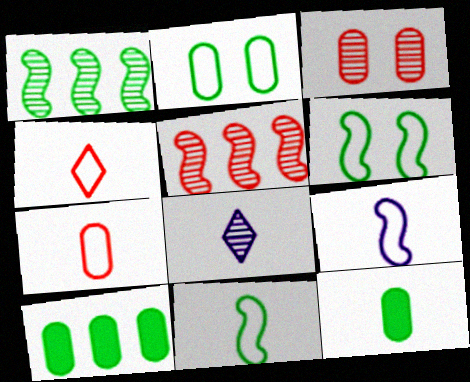[[1, 3, 8]]